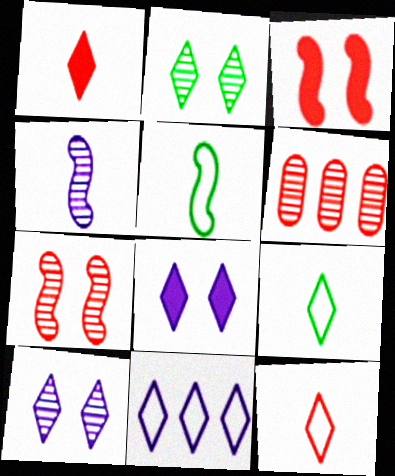[[1, 2, 11], 
[2, 4, 6], 
[3, 6, 12], 
[5, 6, 8]]